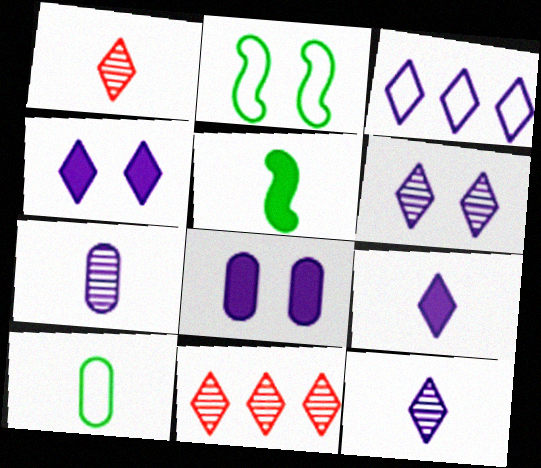[[3, 4, 12], 
[3, 6, 9]]